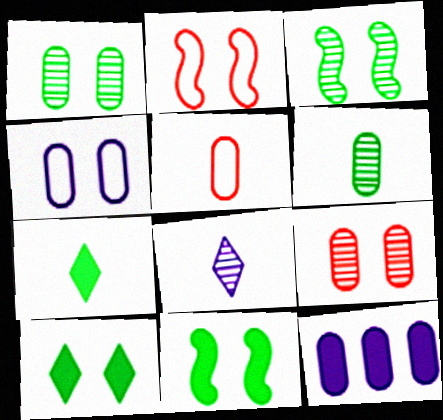[[1, 5, 12]]